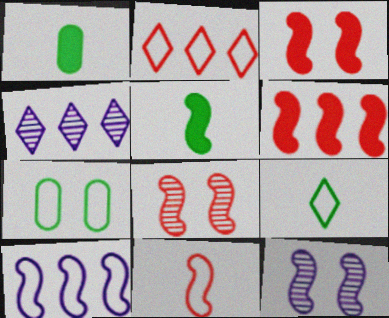[[1, 2, 12], 
[5, 8, 10], 
[6, 8, 11]]